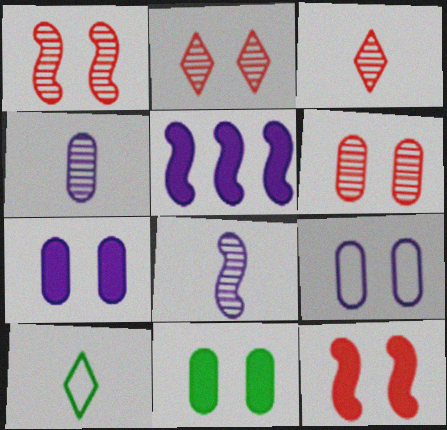[[1, 2, 6], 
[5, 6, 10], 
[6, 9, 11]]